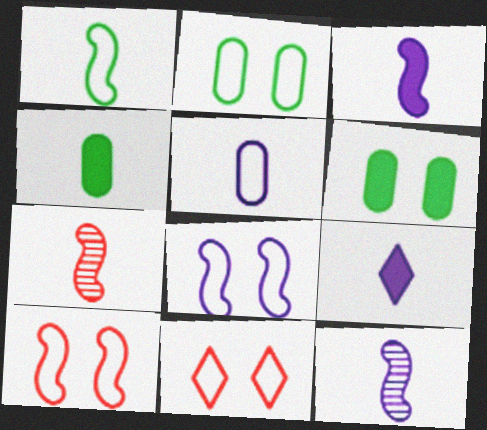[[1, 3, 7], 
[2, 8, 11], 
[5, 9, 12]]